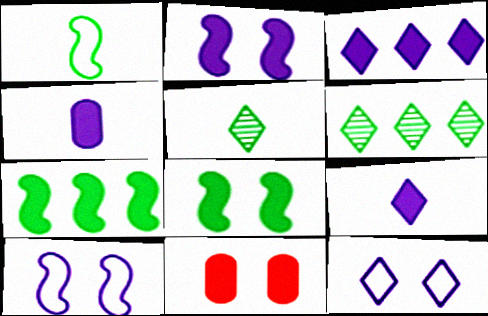[[2, 3, 4], 
[7, 9, 11]]